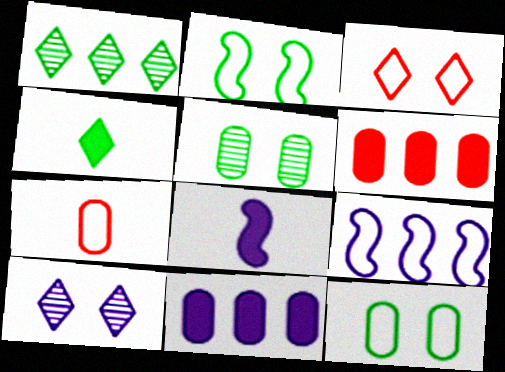[[1, 6, 9], 
[5, 7, 11]]